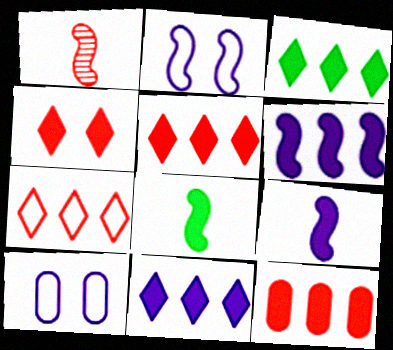[[1, 3, 10], 
[3, 5, 11], 
[3, 6, 12]]